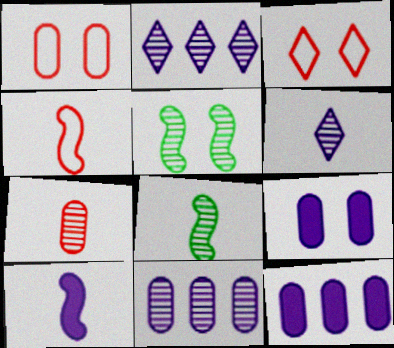[[2, 5, 7], 
[3, 5, 9], 
[3, 8, 12], 
[4, 8, 10], 
[6, 7, 8]]